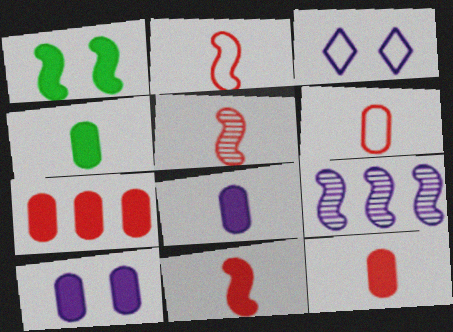[[1, 2, 9], 
[2, 5, 11], 
[3, 8, 9], 
[4, 7, 10], 
[4, 8, 12]]